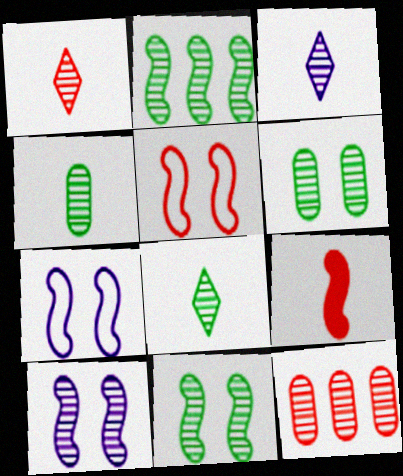[[1, 3, 8], 
[2, 6, 8], 
[2, 7, 9], 
[3, 11, 12], 
[8, 10, 12]]